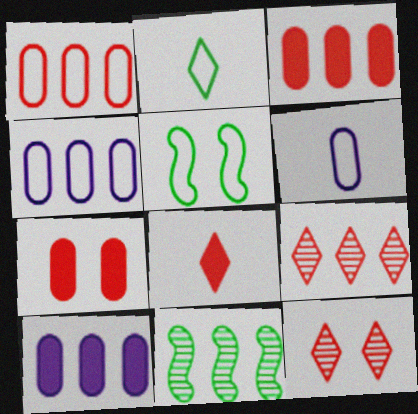[]